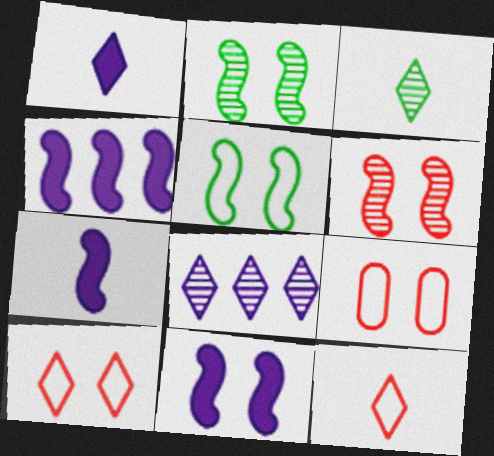[[1, 3, 12], 
[3, 4, 9], 
[4, 7, 11], 
[5, 6, 11]]